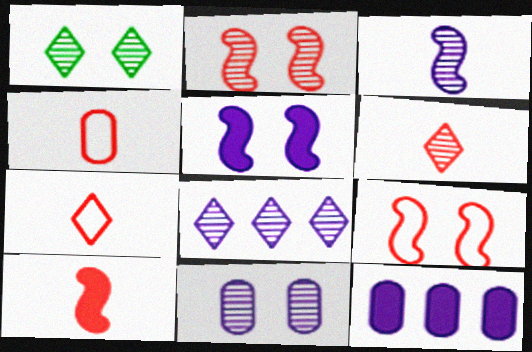[[1, 2, 11], 
[1, 6, 8], 
[3, 8, 11], 
[4, 6, 10]]